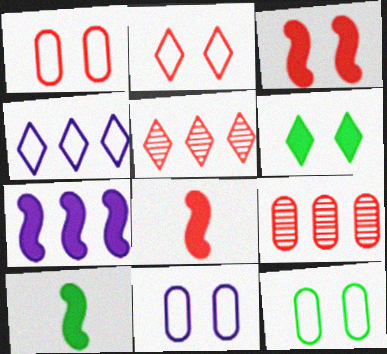[[1, 5, 8], 
[1, 11, 12], 
[2, 8, 9], 
[3, 7, 10], 
[5, 10, 11]]